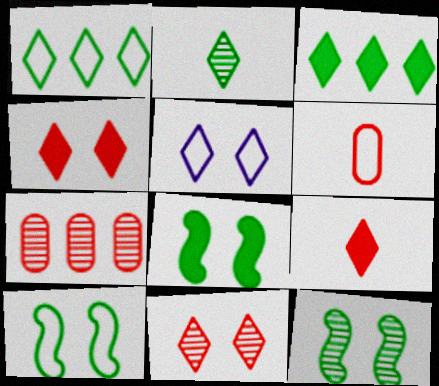[[8, 10, 12]]